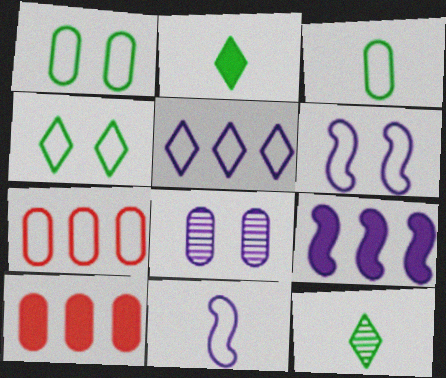[[3, 8, 10], 
[4, 7, 11], 
[6, 10, 12]]